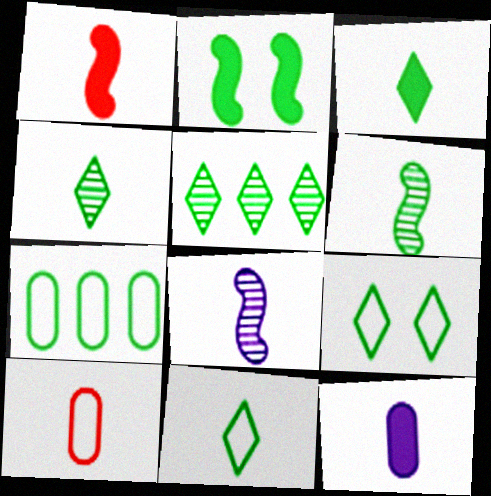[[1, 3, 12], 
[2, 4, 7], 
[3, 4, 11], 
[3, 5, 9], 
[3, 8, 10]]